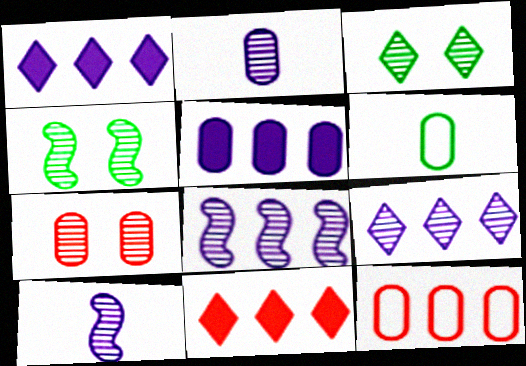[[5, 6, 7]]